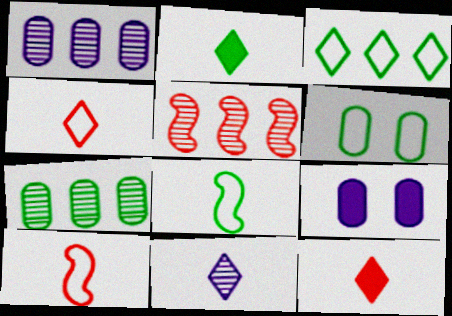[[2, 4, 11], 
[3, 6, 8]]